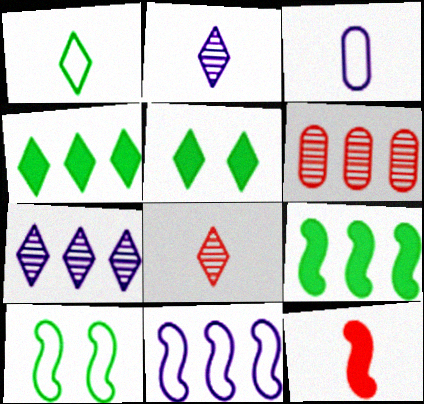[[4, 6, 11]]